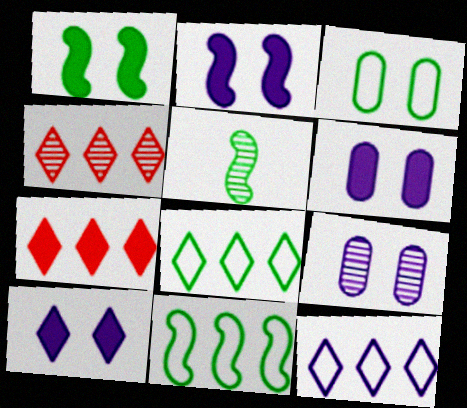[[1, 5, 11], 
[2, 6, 10], 
[4, 5, 9]]